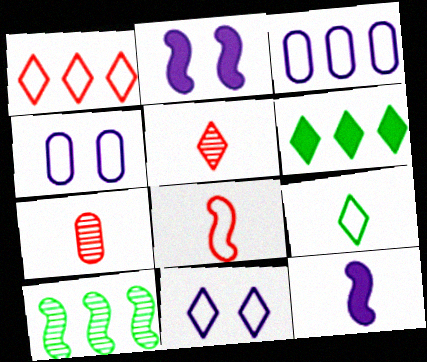[[1, 9, 11], 
[2, 8, 10], 
[5, 6, 11], 
[7, 9, 12]]